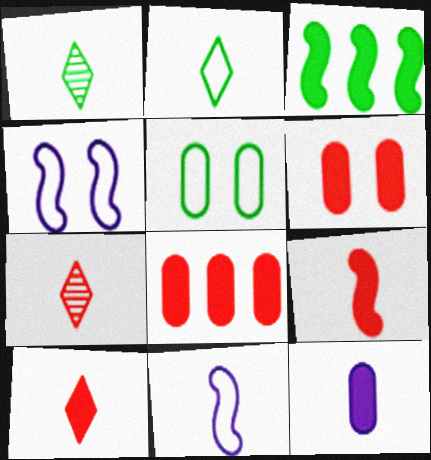[[1, 3, 5], 
[1, 4, 8]]